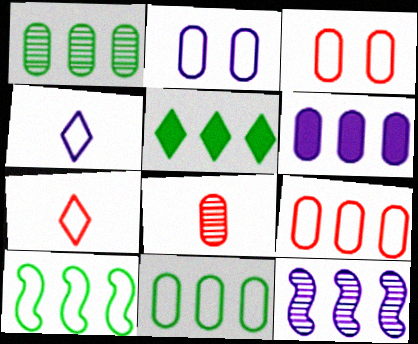[[1, 5, 10], 
[1, 6, 9], 
[2, 7, 10], 
[3, 4, 10], 
[5, 9, 12]]